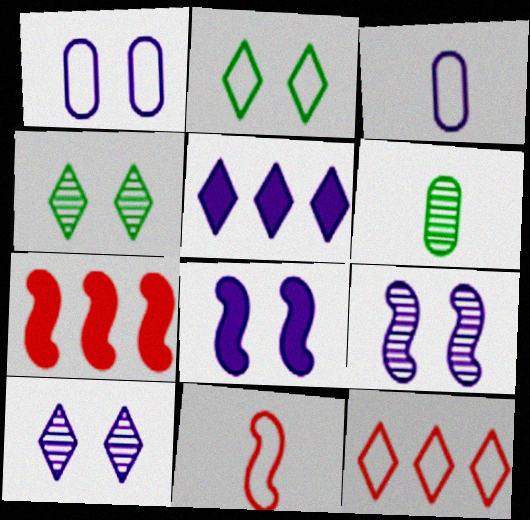[[1, 8, 10], 
[3, 4, 7], 
[3, 5, 9], 
[6, 8, 12]]